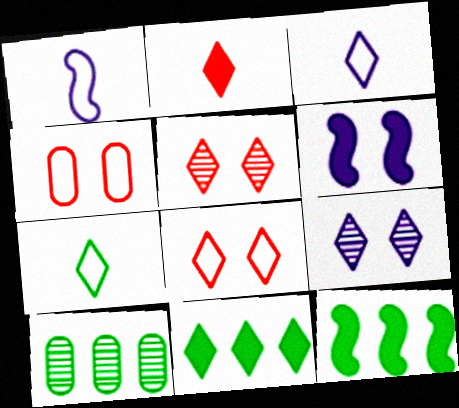[[3, 5, 11]]